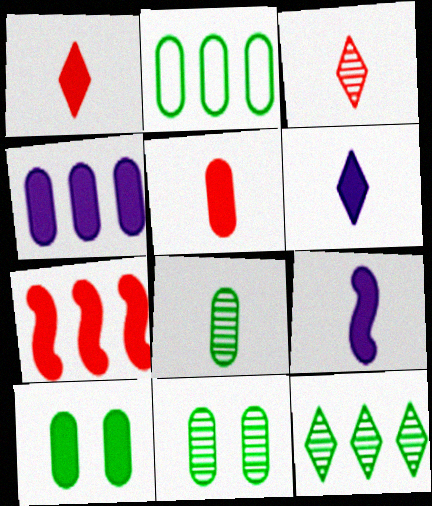[[2, 8, 10], 
[4, 5, 10], 
[6, 7, 10]]